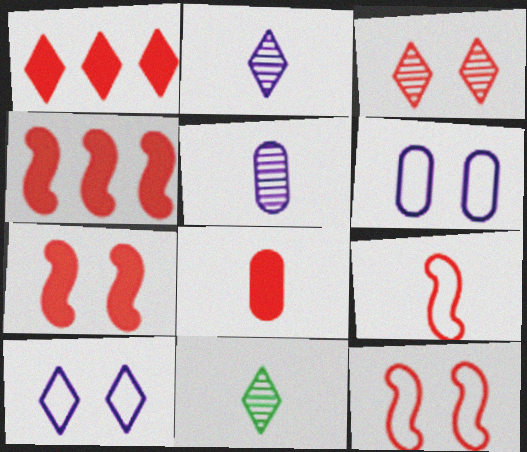[[1, 7, 8], 
[1, 10, 11], 
[4, 6, 11]]